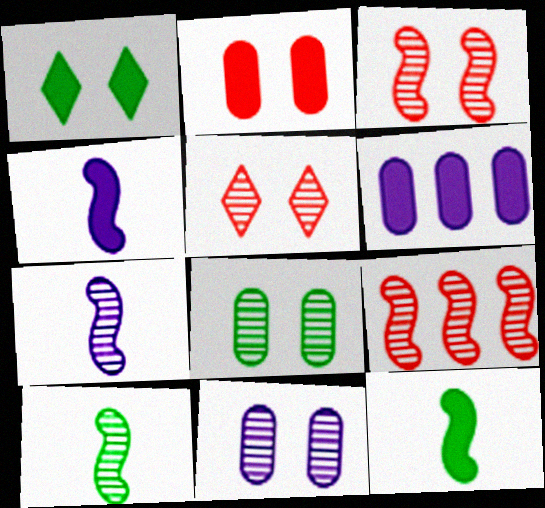[]